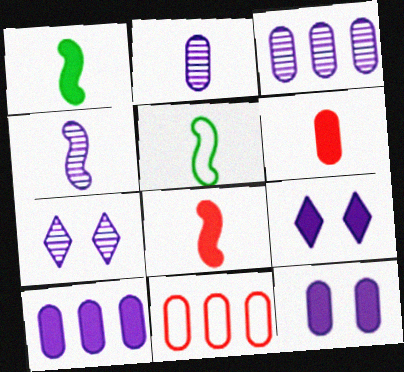[[1, 7, 11], 
[3, 4, 7], 
[4, 5, 8]]